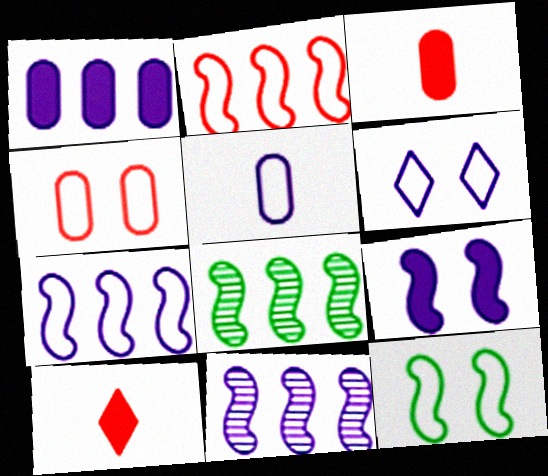[[3, 6, 8], 
[4, 6, 12], 
[5, 6, 7]]